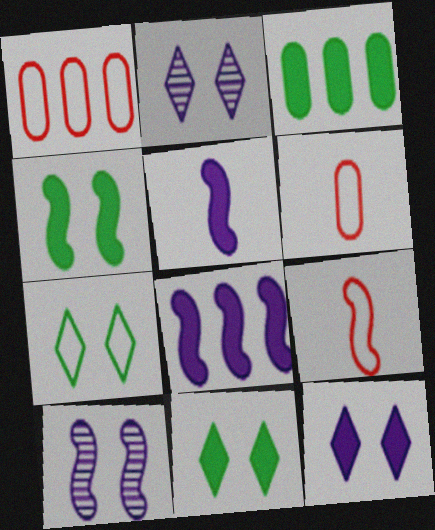[[2, 3, 9]]